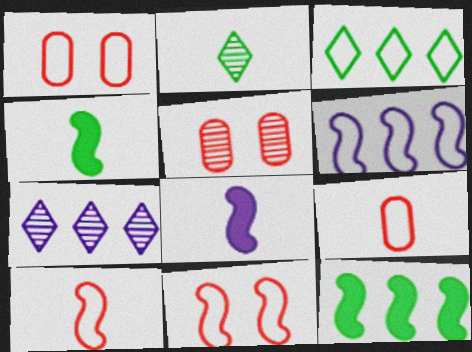[[1, 4, 7], 
[2, 8, 9], 
[3, 5, 8]]